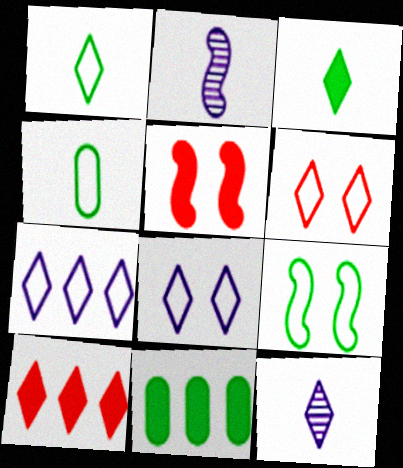[[1, 6, 7], 
[2, 6, 11]]